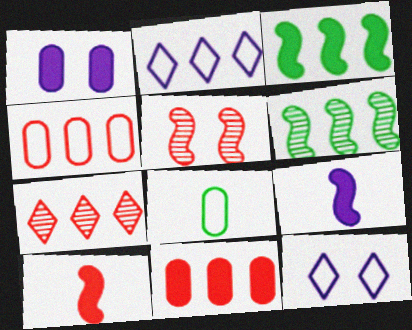[[2, 6, 11]]